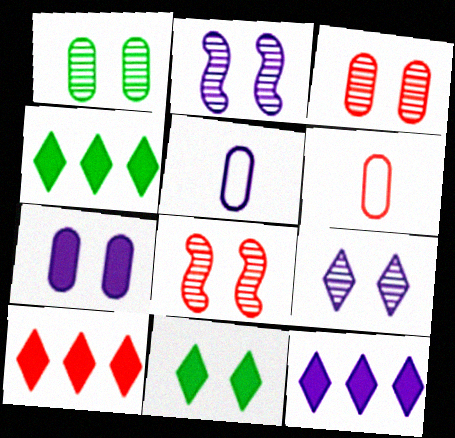[[1, 8, 9], 
[2, 4, 6], 
[2, 5, 12], 
[4, 5, 8], 
[4, 10, 12], 
[6, 8, 10]]